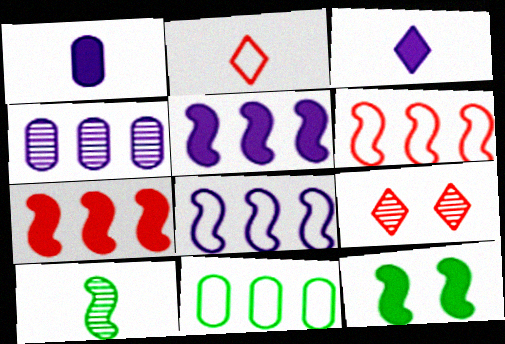[[1, 2, 10], 
[2, 4, 12], 
[4, 9, 10]]